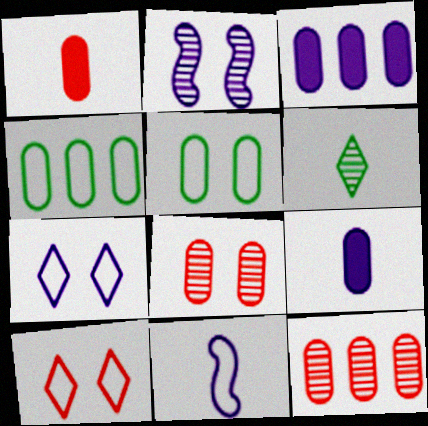[[1, 6, 11], 
[2, 6, 12], 
[3, 4, 12], 
[4, 8, 9], 
[4, 10, 11], 
[5, 9, 12]]